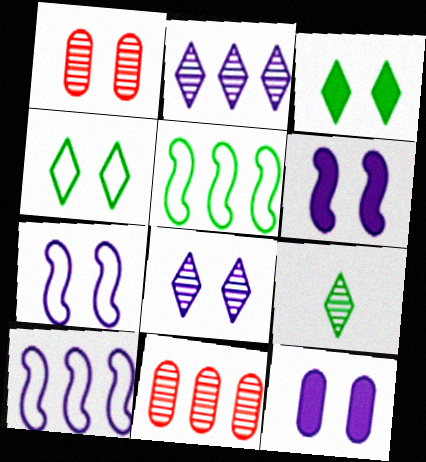[[1, 3, 7], 
[1, 4, 6], 
[7, 8, 12]]